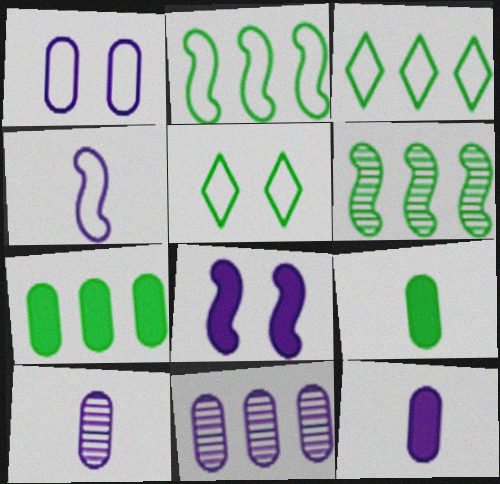[[1, 11, 12], 
[3, 6, 7], 
[5, 6, 9]]